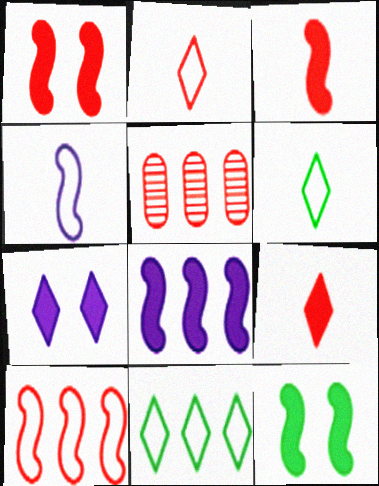[[1, 2, 5], 
[3, 8, 12], 
[5, 8, 11]]